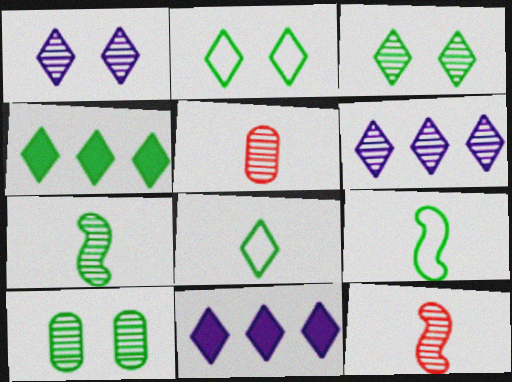[[3, 4, 8], 
[4, 9, 10], 
[6, 10, 12]]